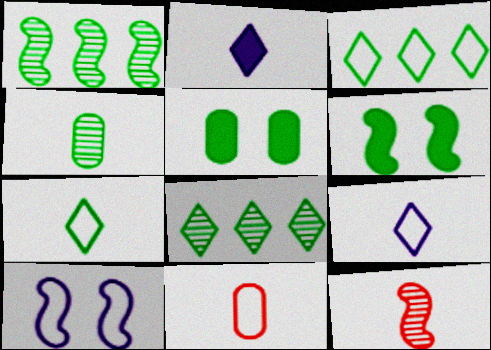[[1, 5, 7], 
[3, 4, 6], 
[3, 10, 11]]